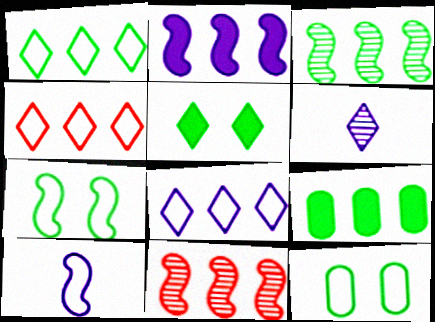[[1, 3, 9], 
[1, 4, 8], 
[4, 5, 6], 
[4, 10, 12], 
[8, 9, 11]]